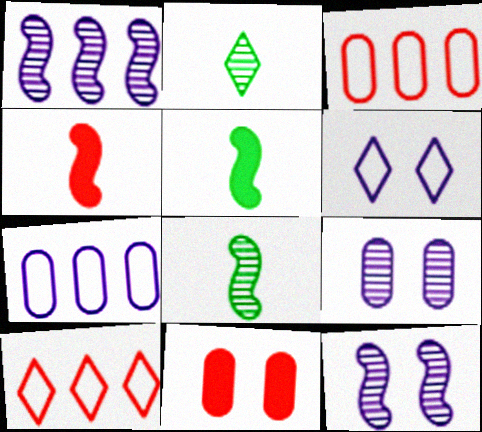[[5, 9, 10]]